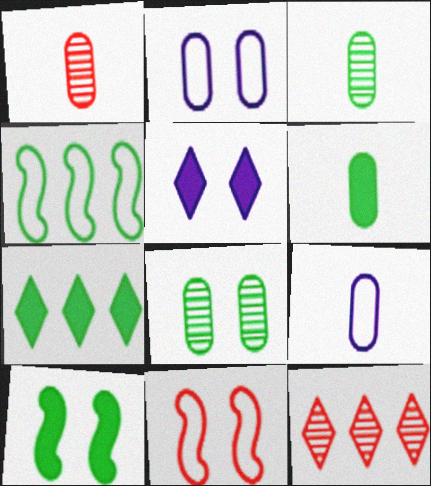[[1, 4, 5], 
[1, 6, 9], 
[5, 8, 11], 
[6, 7, 10], 
[9, 10, 12]]